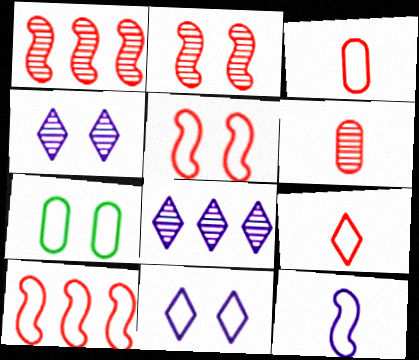[[5, 7, 11]]